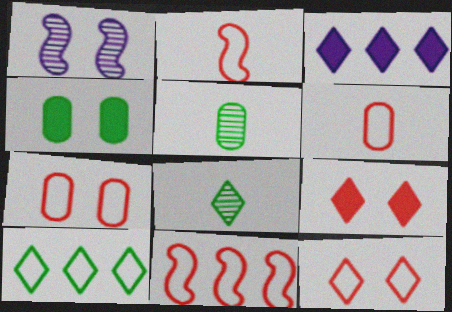[[1, 4, 12], 
[3, 8, 12], 
[6, 11, 12]]